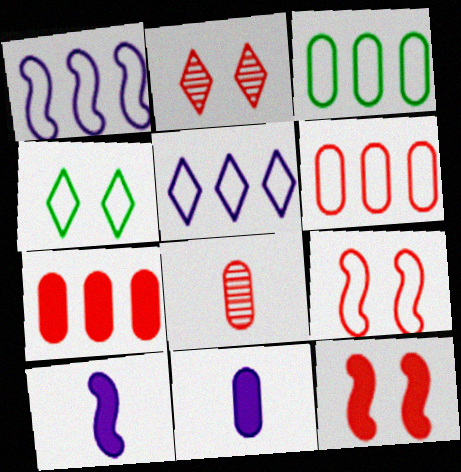[[2, 3, 10]]